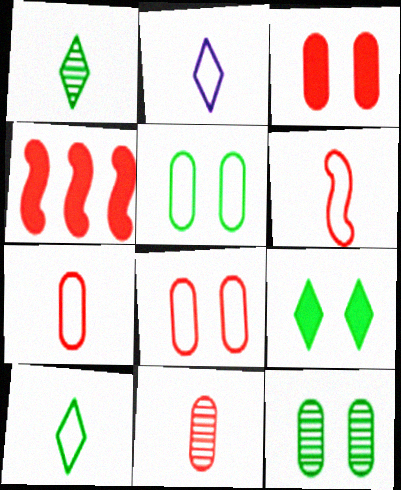[[2, 4, 12]]